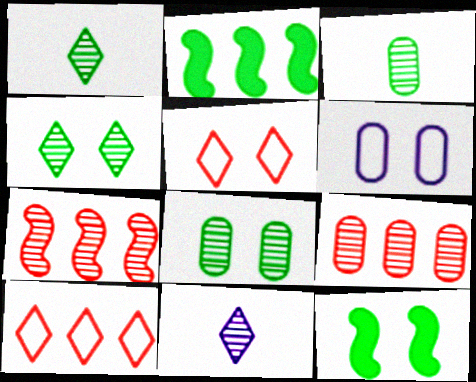[[7, 8, 11]]